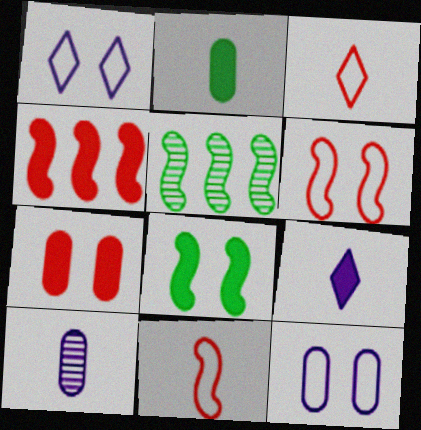[]